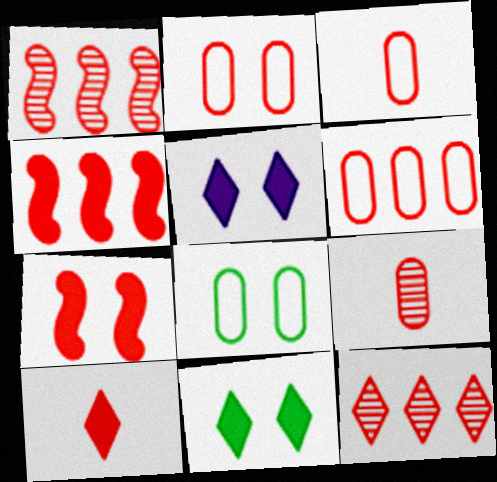[[1, 2, 10], 
[2, 3, 6], 
[3, 7, 12], 
[4, 6, 12]]